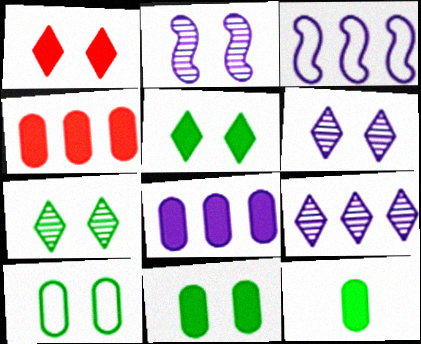[[1, 2, 10], 
[3, 8, 9]]